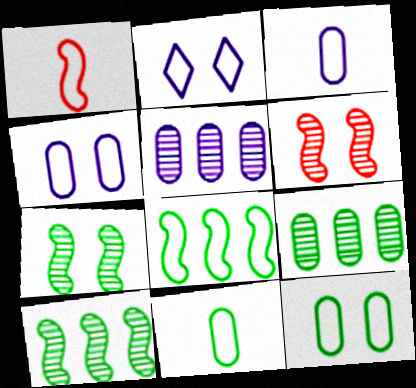[]